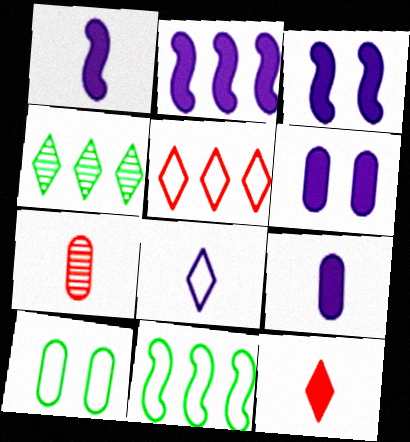[[1, 2, 3]]